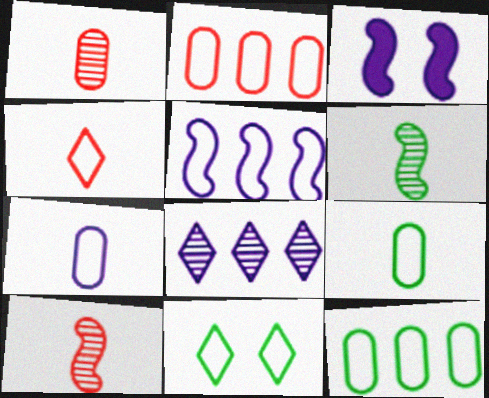[[3, 7, 8]]